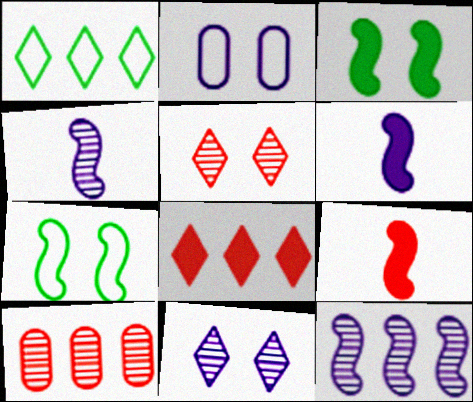[[2, 3, 5], 
[7, 9, 12]]